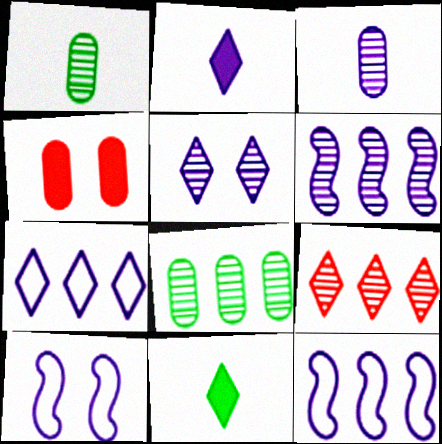[[2, 5, 7], 
[3, 5, 6], 
[6, 8, 9]]